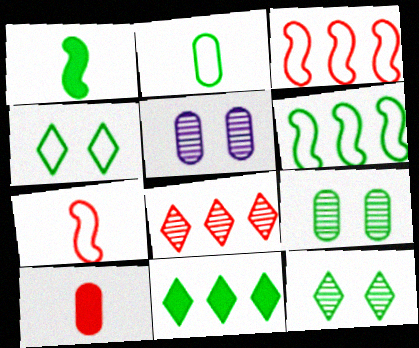[[2, 4, 6], 
[5, 7, 11]]